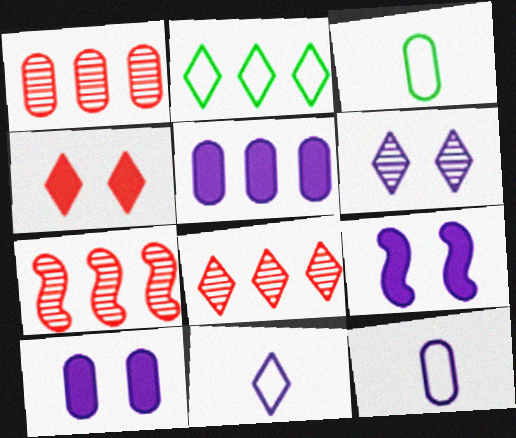[[1, 3, 10], 
[1, 7, 8], 
[2, 5, 7], 
[3, 8, 9]]